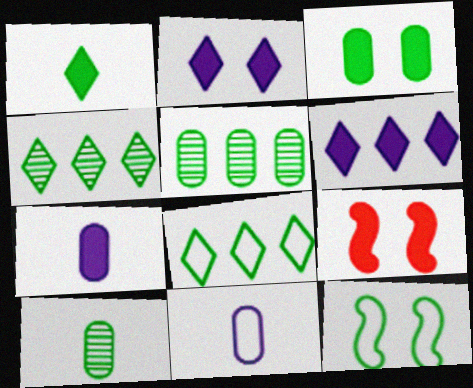[[1, 5, 12], 
[2, 3, 9], 
[4, 9, 11]]